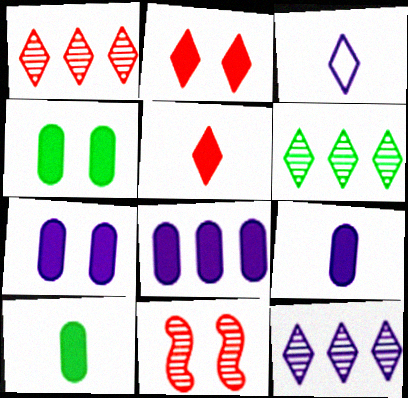[[1, 6, 12], 
[2, 3, 6], 
[7, 8, 9]]